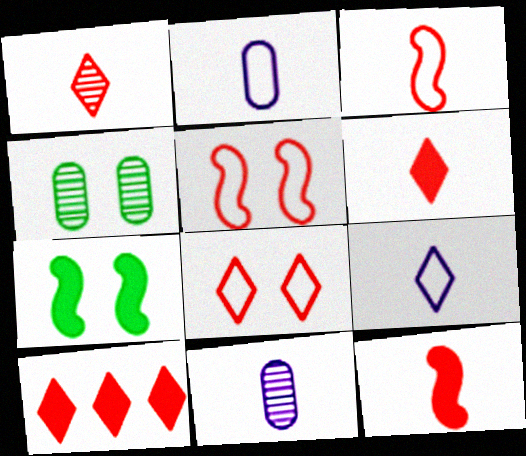[[1, 8, 10]]